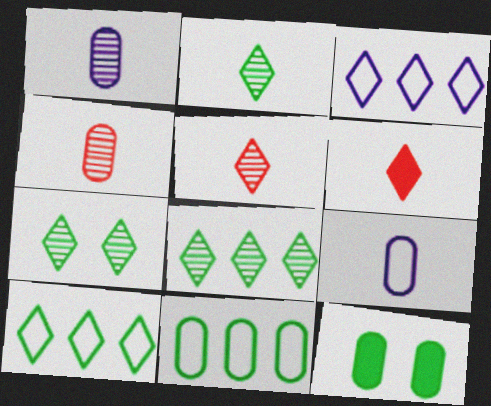[[2, 7, 8], 
[3, 6, 7]]